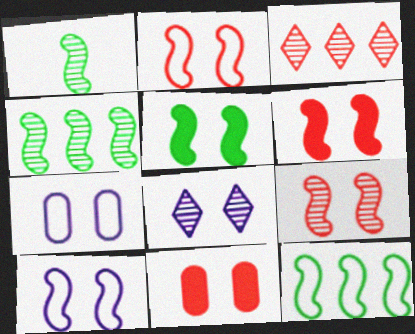[[1, 5, 12], 
[2, 6, 9], 
[5, 9, 10]]